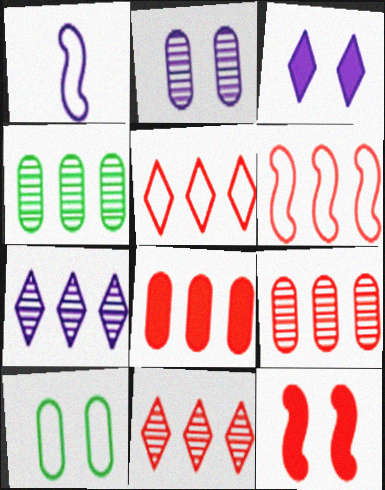[[1, 5, 10], 
[6, 8, 11]]